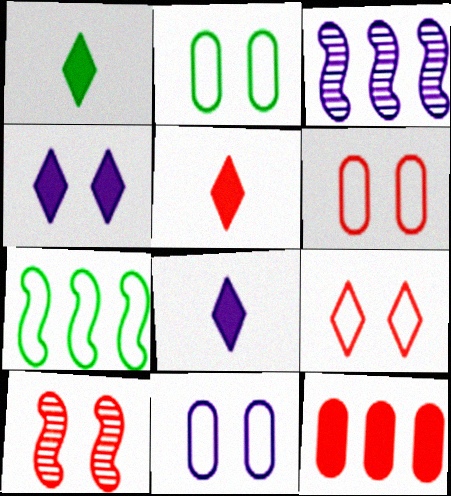[[1, 3, 6], 
[1, 5, 8], 
[2, 3, 5], 
[2, 4, 10], 
[2, 6, 11], 
[3, 8, 11]]